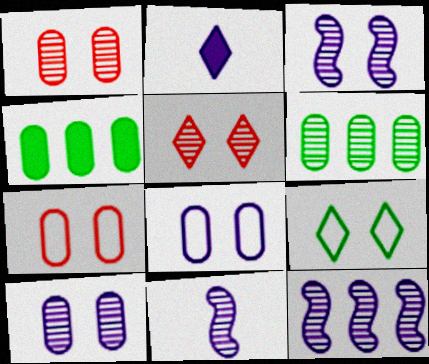[[2, 8, 12], 
[3, 11, 12], 
[5, 6, 11]]